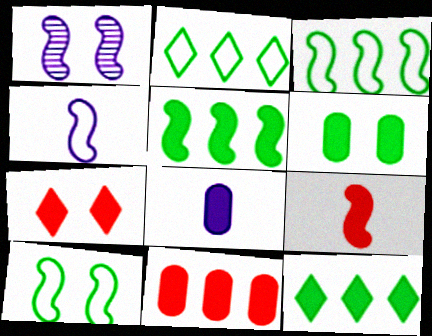[[1, 3, 9], 
[5, 7, 8], 
[6, 8, 11], 
[7, 9, 11]]